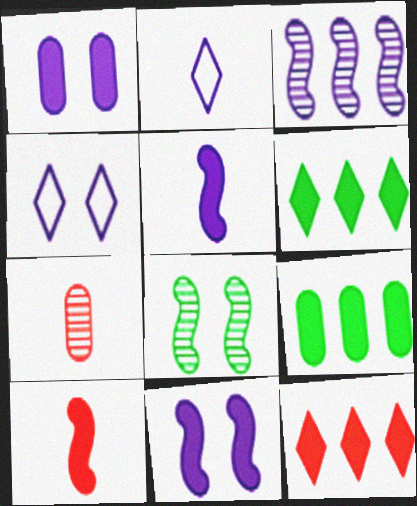[[1, 2, 3], 
[1, 6, 10]]